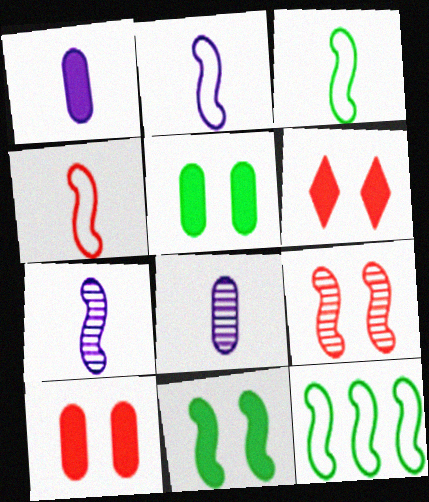[[2, 3, 4], 
[6, 8, 12]]